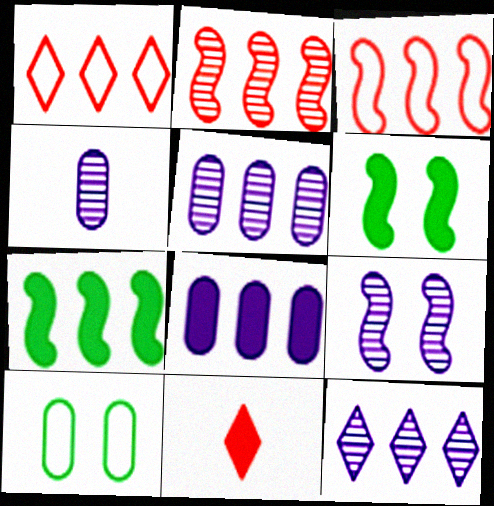[[1, 4, 6], 
[1, 5, 7], 
[4, 9, 12], 
[6, 8, 11]]